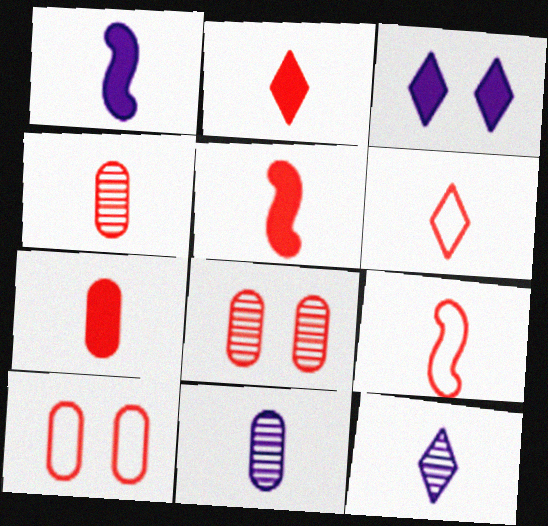[[2, 4, 9], 
[2, 5, 7], 
[4, 5, 6]]